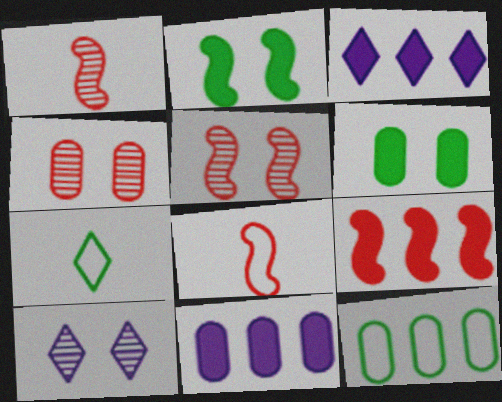[[5, 7, 11], 
[5, 8, 9]]